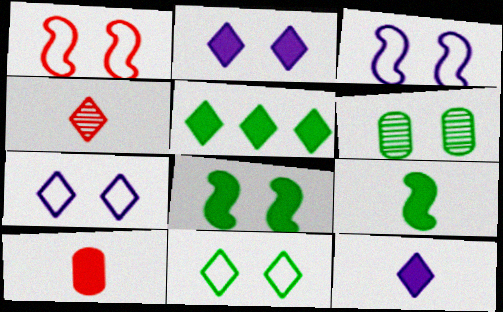[[1, 2, 6], 
[4, 5, 7], 
[6, 8, 11], 
[9, 10, 12]]